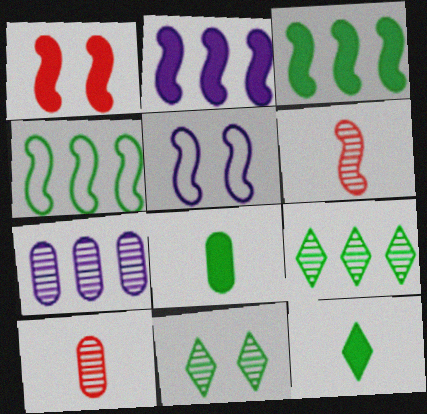[[3, 5, 6], 
[4, 8, 11], 
[6, 7, 11]]